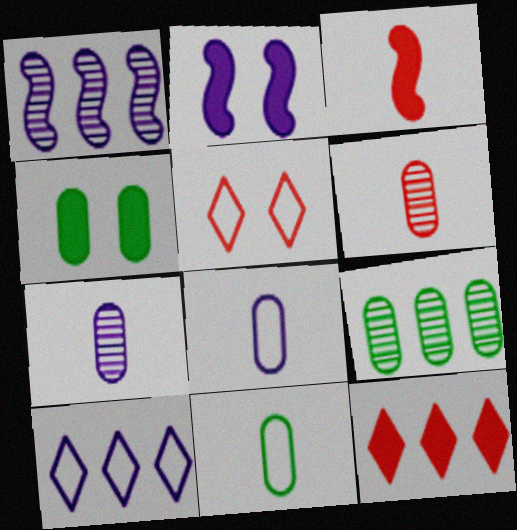[[2, 7, 10], 
[4, 9, 11]]